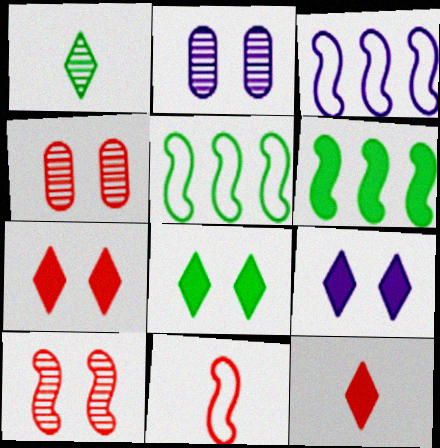[[2, 5, 12], 
[7, 8, 9]]